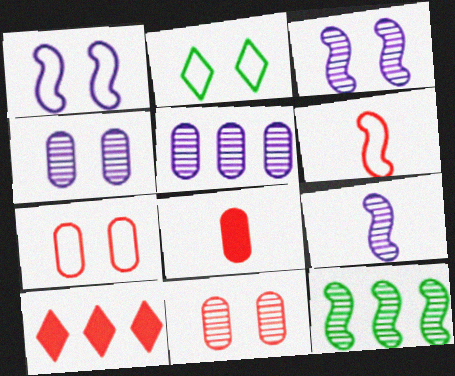[[1, 2, 7], 
[6, 10, 11]]